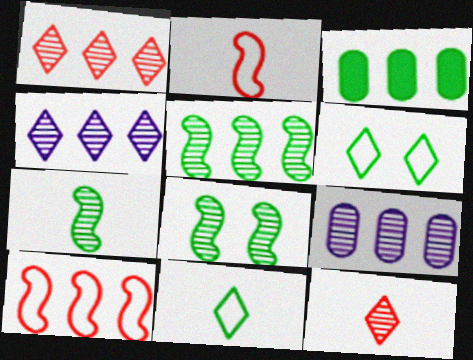[[1, 5, 9], 
[3, 4, 10], 
[3, 6, 7], 
[3, 8, 11], 
[5, 7, 8], 
[8, 9, 12]]